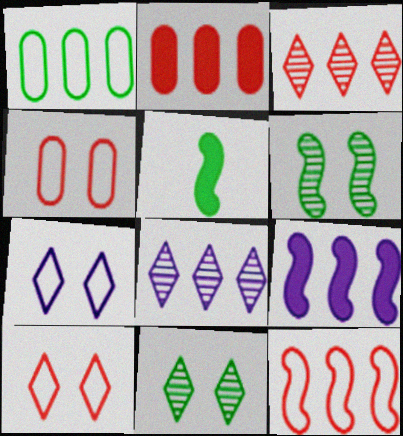[[1, 3, 9], 
[1, 5, 11], 
[2, 3, 12], 
[4, 5, 8]]